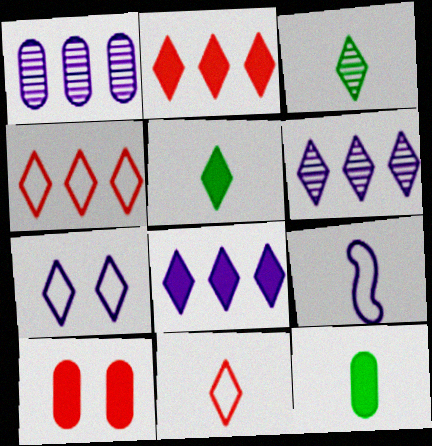[[2, 3, 7]]